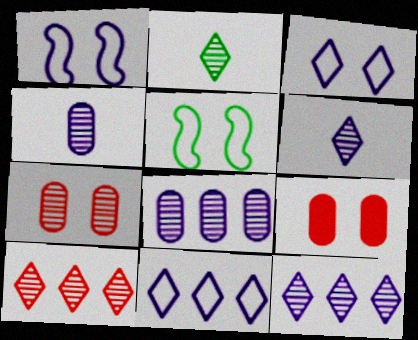[]